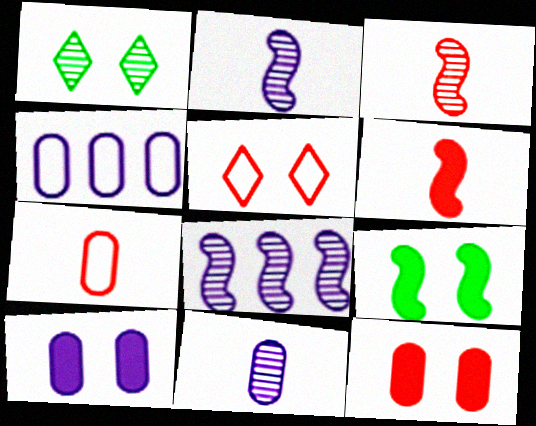[[1, 4, 6], 
[4, 10, 11]]